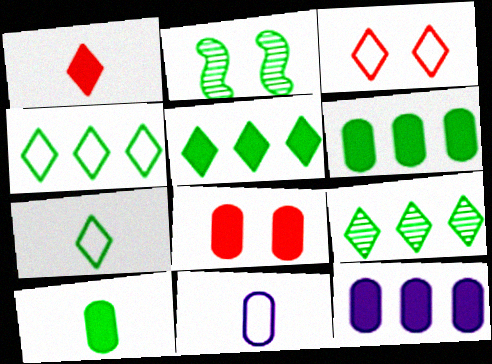[[2, 4, 10], 
[2, 6, 7], 
[4, 5, 9], 
[8, 10, 12]]